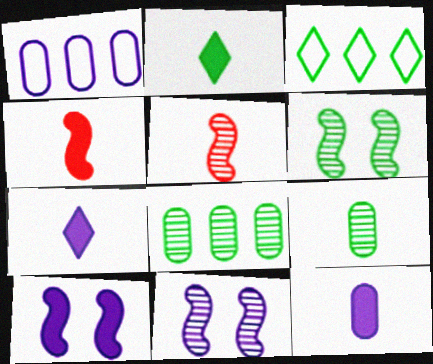[[1, 7, 11], 
[2, 4, 12]]